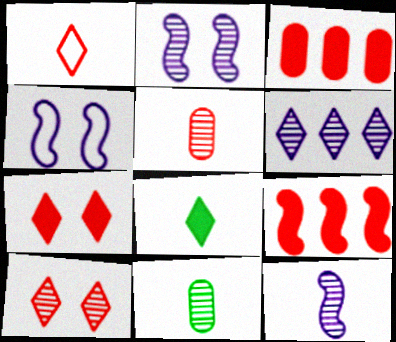[]